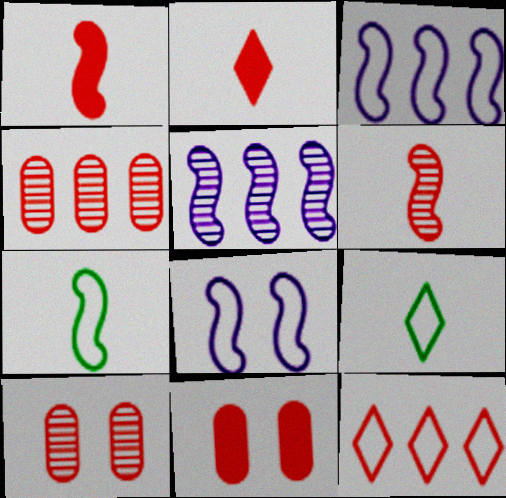[[1, 10, 12], 
[5, 9, 11], 
[6, 11, 12]]